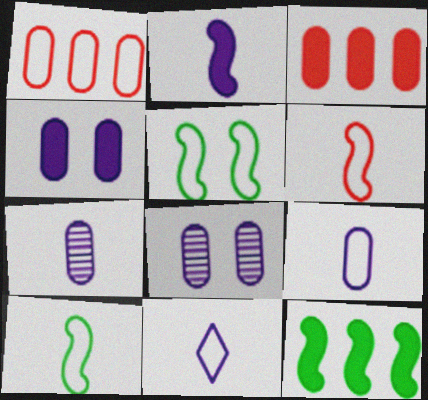[[1, 5, 11], 
[2, 7, 11]]